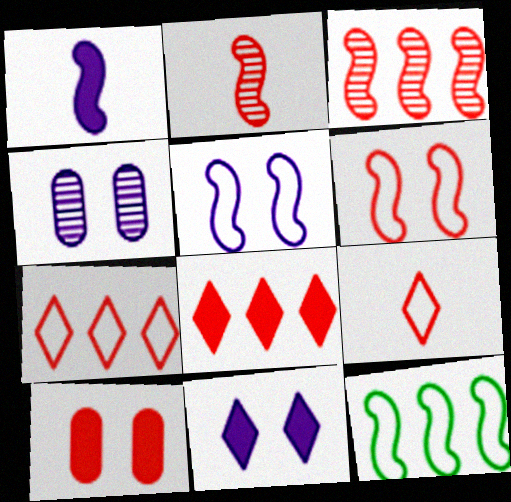[[2, 7, 10], 
[3, 9, 10], 
[4, 5, 11]]